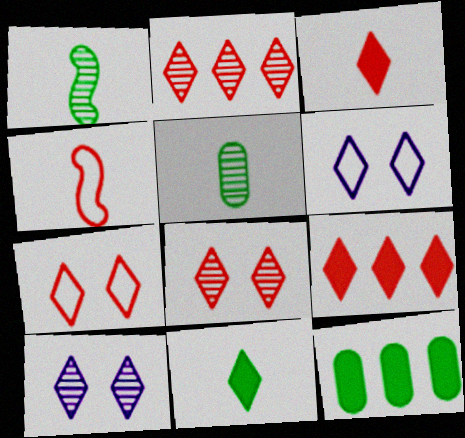[[2, 3, 7], 
[2, 6, 11], 
[4, 10, 12]]